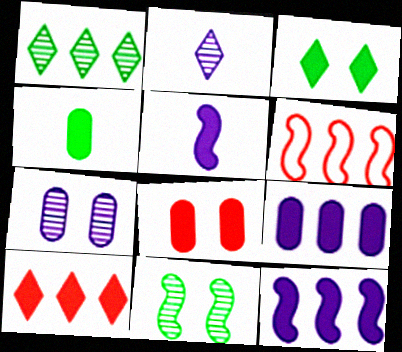[[1, 6, 9], 
[4, 8, 9], 
[5, 6, 11]]